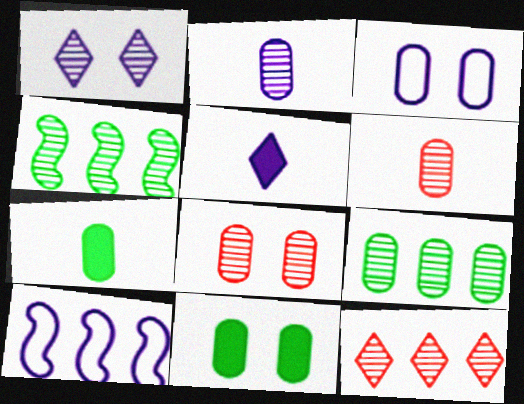[[1, 4, 6], 
[2, 8, 9], 
[3, 8, 11]]